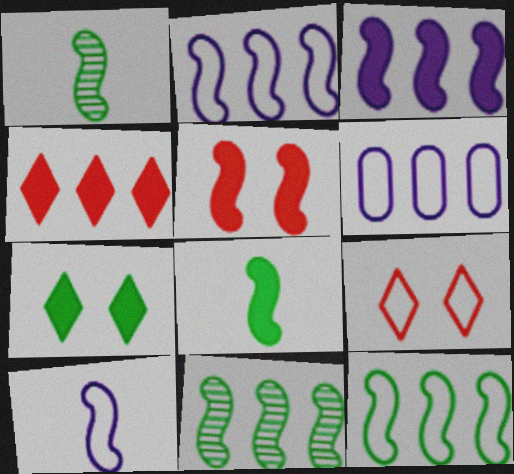[[1, 2, 5], 
[3, 5, 8], 
[4, 6, 11], 
[5, 10, 11]]